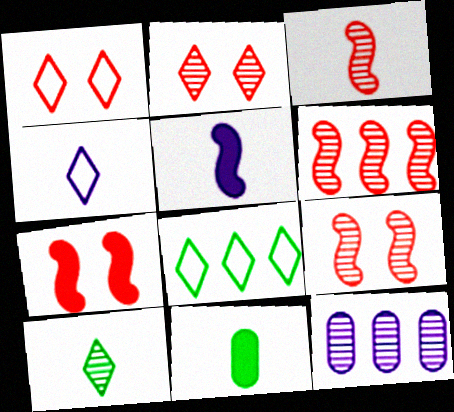[[1, 4, 8], 
[3, 4, 11], 
[3, 6, 9], 
[9, 10, 12]]